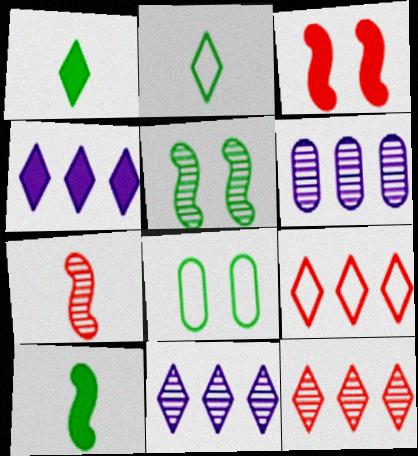[[2, 3, 6], 
[4, 7, 8]]